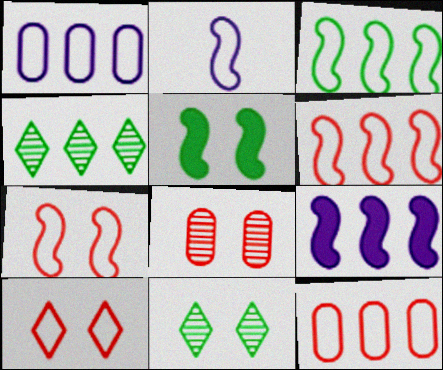[[2, 3, 7], 
[4, 9, 12]]